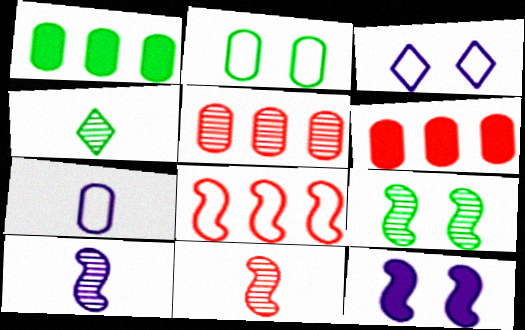[[1, 3, 11]]